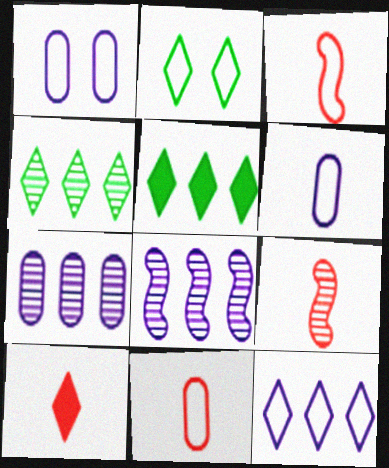[[1, 5, 9], 
[9, 10, 11]]